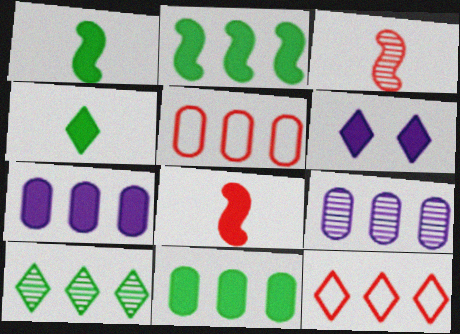[[2, 9, 12], 
[5, 9, 11], 
[6, 8, 11]]